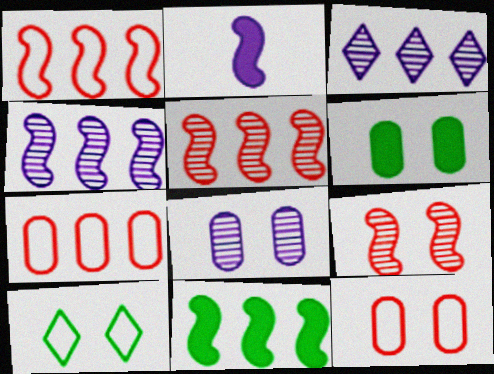[[1, 4, 11], 
[3, 7, 11], 
[6, 8, 12]]